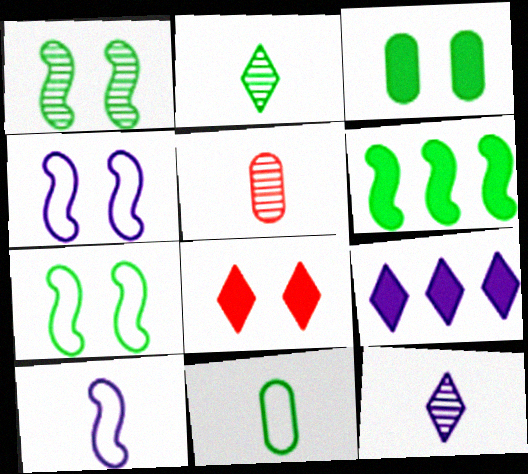[[5, 7, 9]]